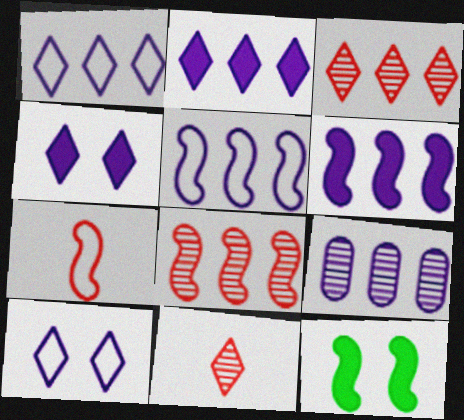[[1, 6, 9], 
[2, 5, 9]]